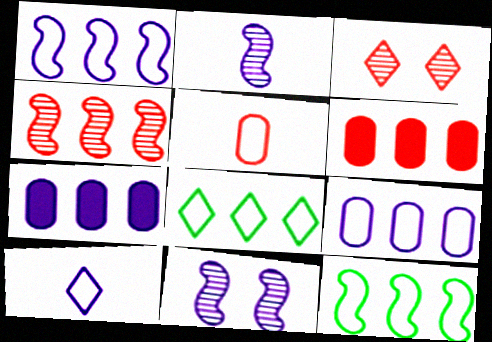[[4, 7, 8], 
[7, 10, 11]]